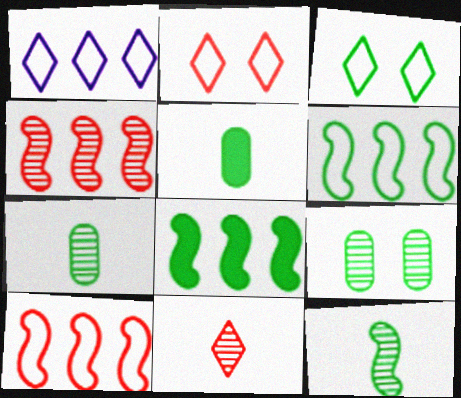[[3, 7, 8]]